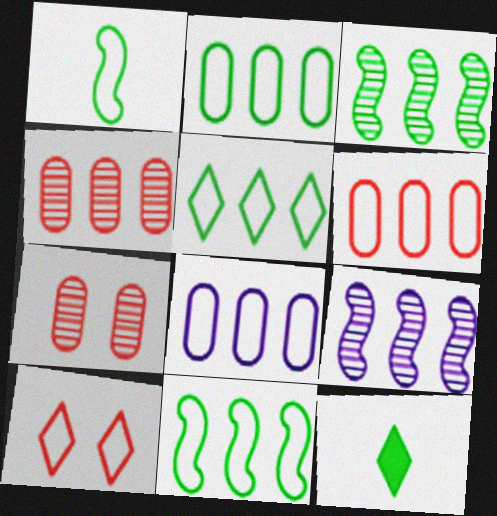[[1, 8, 10], 
[2, 5, 11], 
[2, 6, 8]]